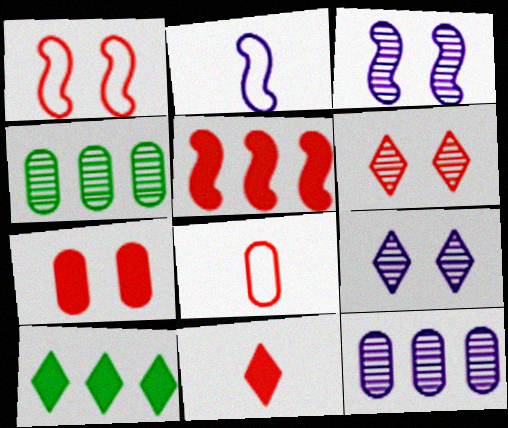[[1, 6, 7], 
[3, 8, 10], 
[5, 6, 8], 
[5, 7, 11]]